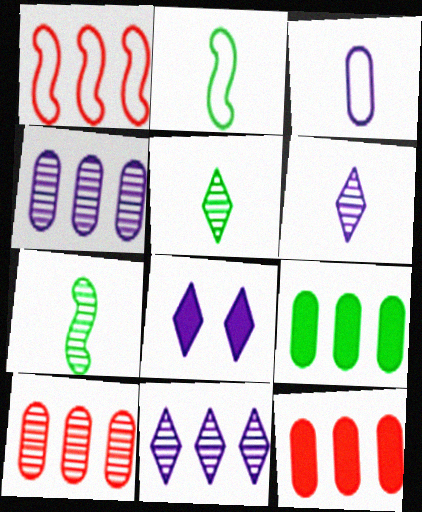[[1, 9, 11], 
[2, 8, 10]]